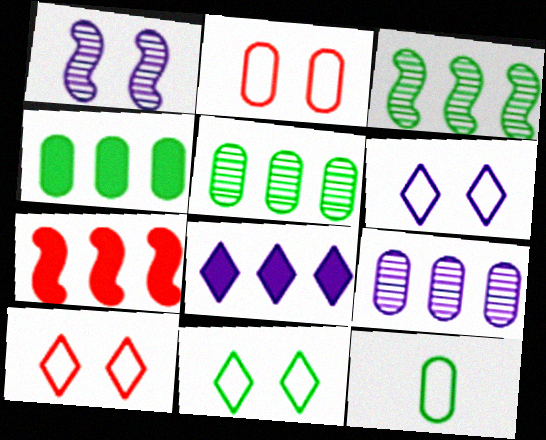[[4, 7, 8], 
[6, 10, 11]]